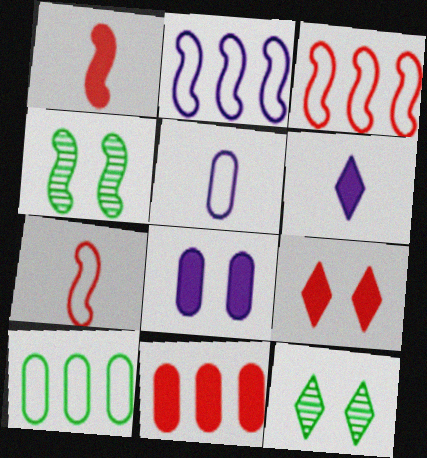[[1, 2, 4], 
[1, 9, 11]]